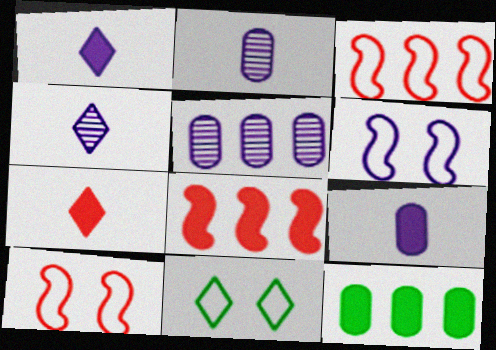[[1, 5, 6], 
[2, 8, 11], 
[4, 10, 12]]